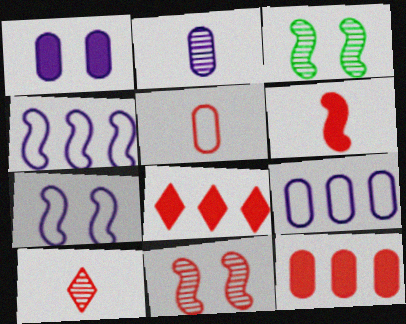[[1, 2, 9], 
[3, 4, 6], 
[5, 6, 10], 
[5, 8, 11]]